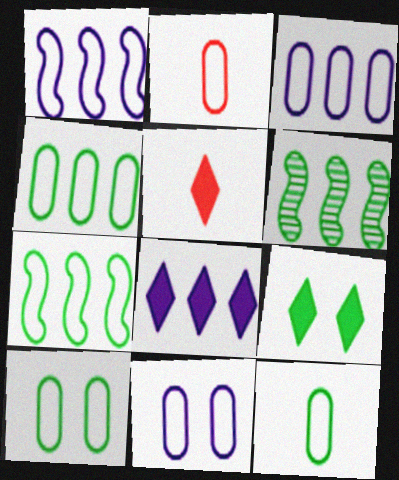[[2, 3, 10], 
[2, 4, 11], 
[4, 10, 12], 
[5, 6, 11], 
[5, 8, 9], 
[6, 9, 12]]